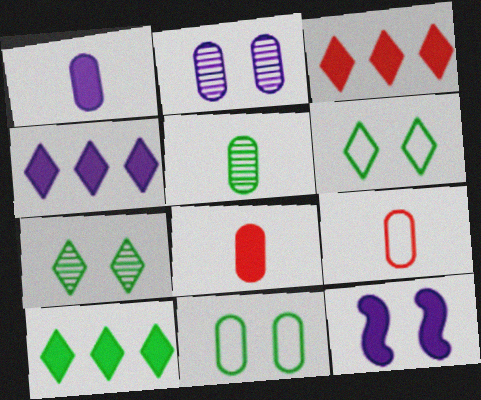[[1, 4, 12], 
[1, 5, 9], 
[3, 4, 10], 
[8, 10, 12]]